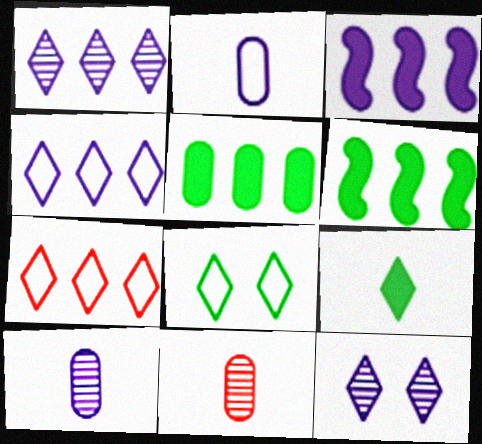[[2, 3, 12], 
[3, 8, 11], 
[7, 9, 12]]